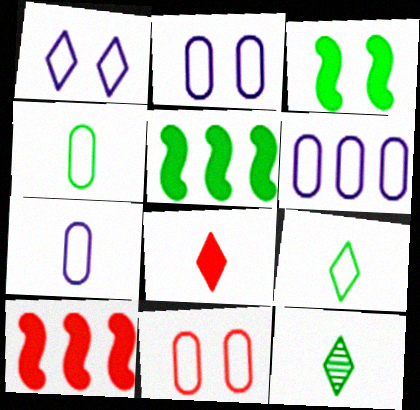[[2, 6, 7], 
[2, 10, 12], 
[4, 6, 11]]